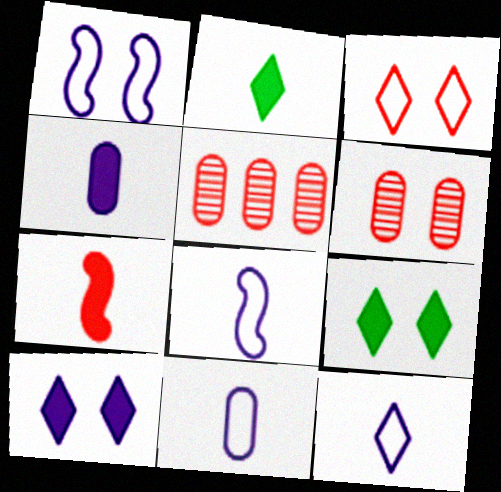[[1, 2, 5], 
[1, 6, 9], 
[2, 4, 7], 
[3, 5, 7], 
[5, 8, 9], 
[8, 11, 12]]